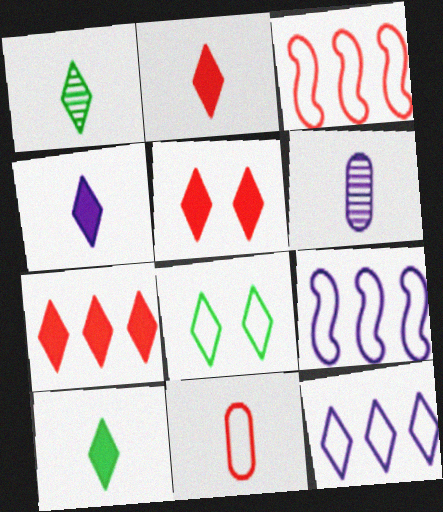[[1, 5, 12], 
[2, 4, 10], 
[2, 5, 7], 
[8, 9, 11]]